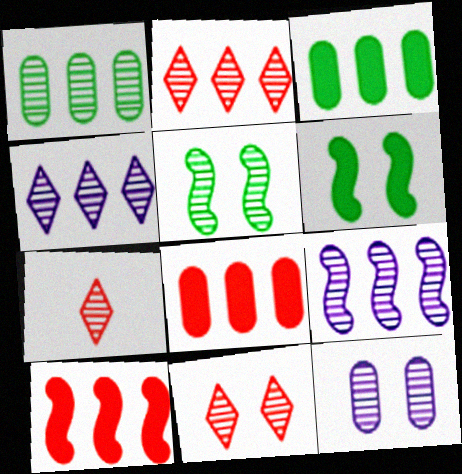[[1, 2, 9], 
[2, 7, 11], 
[5, 11, 12]]